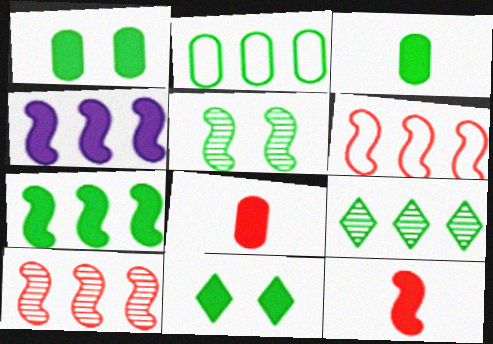[[2, 7, 9], 
[3, 7, 11], 
[4, 8, 11]]